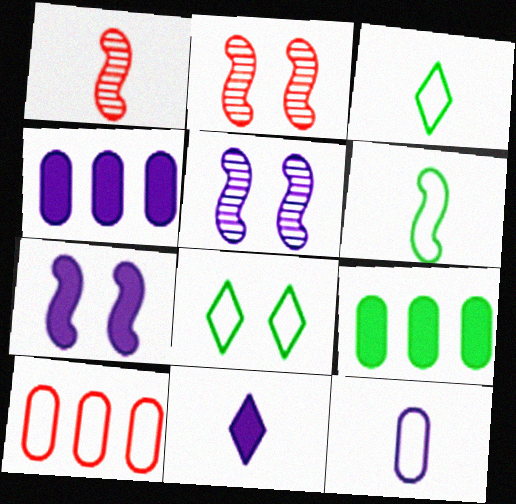[[1, 4, 8], 
[2, 3, 4], 
[4, 7, 11]]